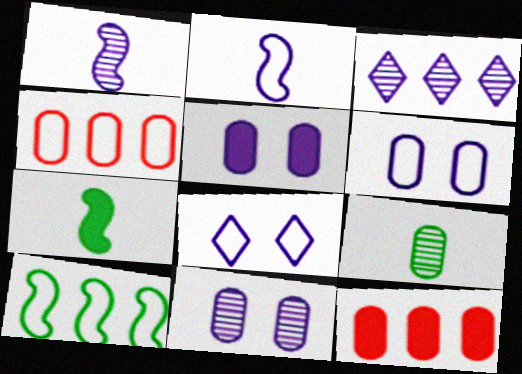[[1, 3, 11], 
[2, 3, 5], 
[3, 10, 12], 
[4, 5, 9], 
[5, 6, 11], 
[6, 9, 12]]